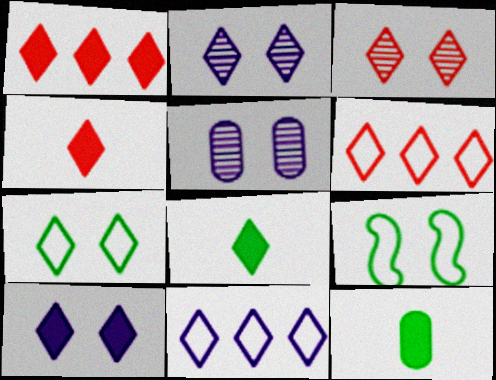[[1, 8, 10], 
[2, 6, 8], 
[3, 4, 6], 
[3, 7, 10], 
[3, 8, 11]]